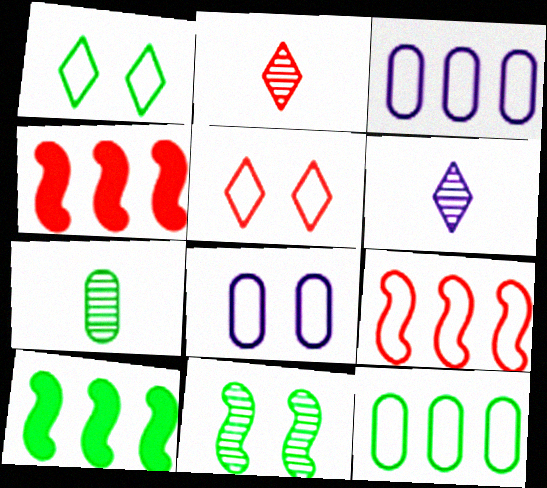[[1, 7, 10], 
[2, 8, 10]]